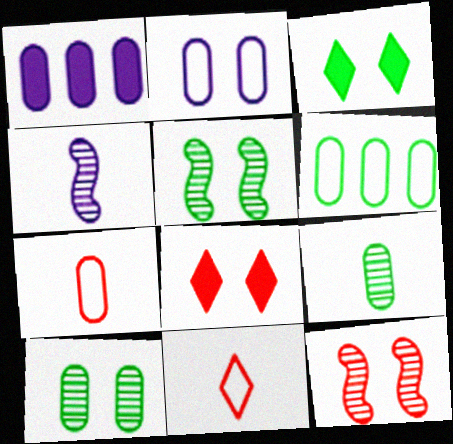[[1, 5, 11], 
[1, 7, 10], 
[2, 3, 12], 
[2, 5, 8], 
[2, 6, 7], 
[4, 6, 8]]